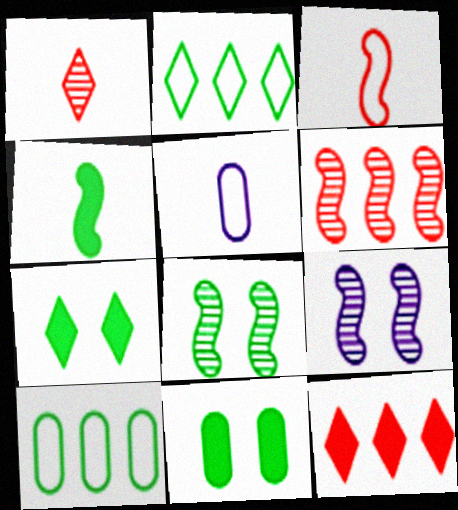[[1, 4, 5], 
[5, 6, 7], 
[5, 8, 12]]